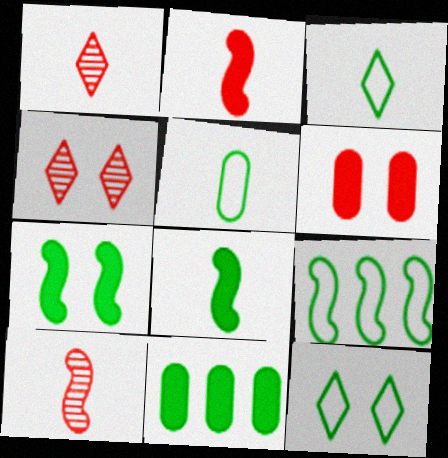[[5, 9, 12]]